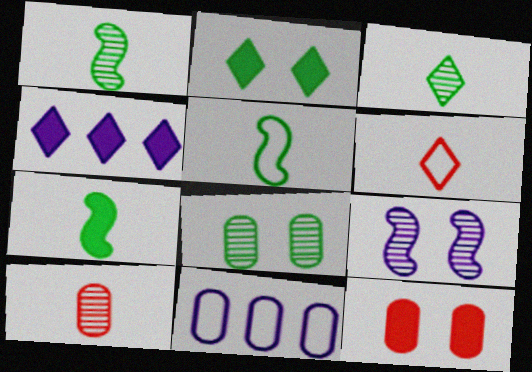[[1, 5, 7], 
[4, 7, 12]]